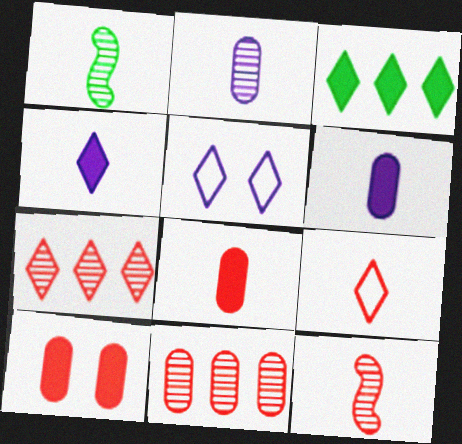[[1, 6, 9], 
[8, 9, 12]]